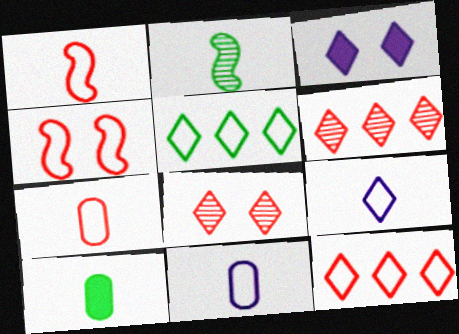[[4, 5, 11], 
[4, 7, 12]]